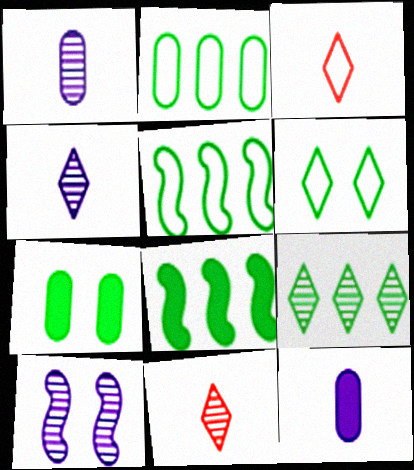[[2, 8, 9]]